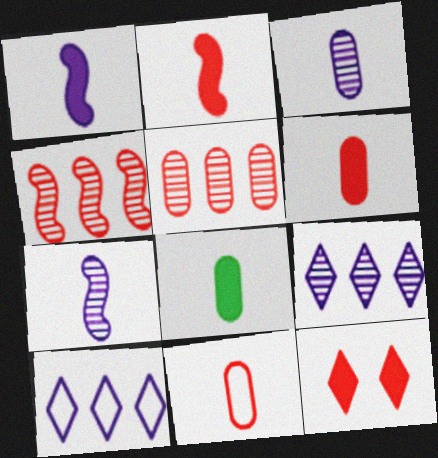[[3, 8, 11], 
[4, 11, 12]]